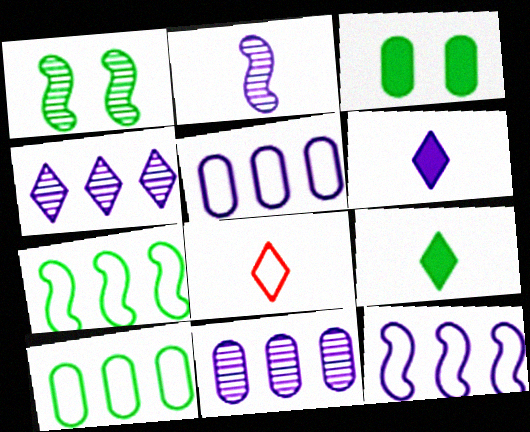[[1, 9, 10]]